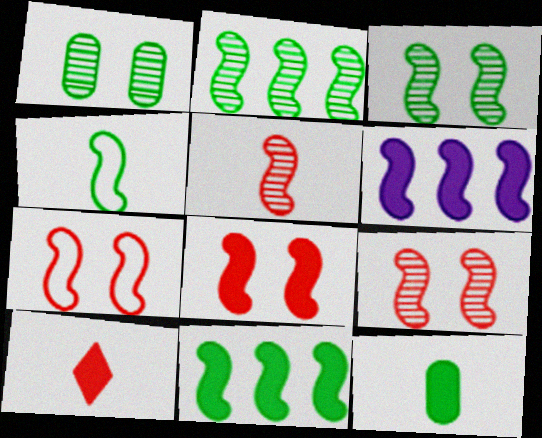[[3, 4, 11], 
[4, 6, 9], 
[7, 8, 9]]